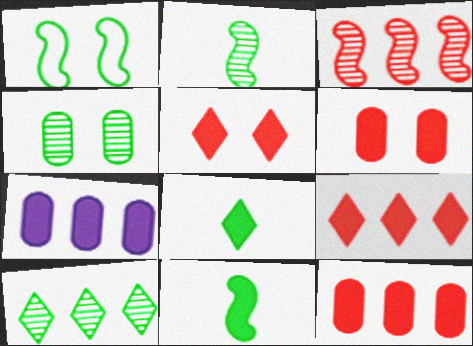[[2, 4, 10], 
[5, 7, 11]]